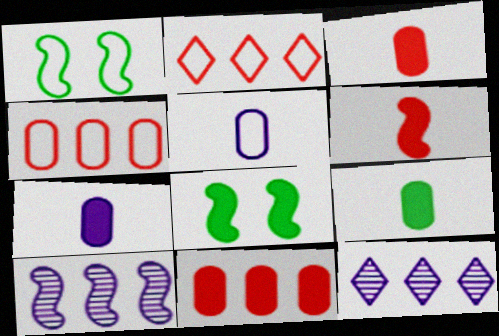[[1, 2, 5], 
[1, 3, 12], 
[1, 6, 10], 
[3, 7, 9]]